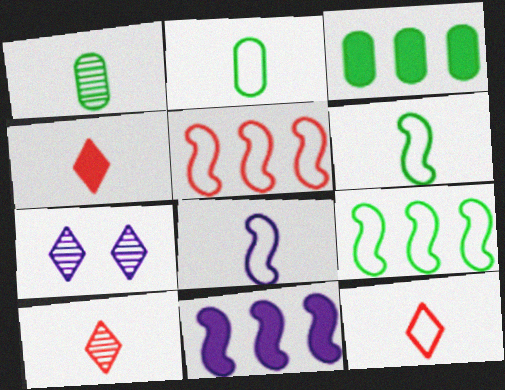[[1, 4, 8], 
[2, 8, 12], 
[4, 10, 12]]